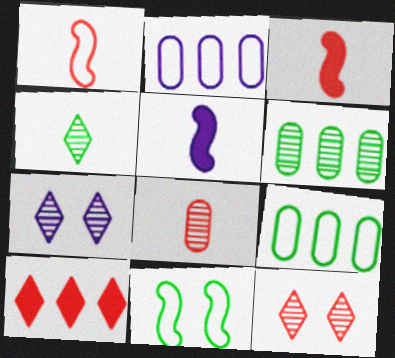[[2, 5, 7], 
[3, 7, 9], 
[5, 9, 12]]